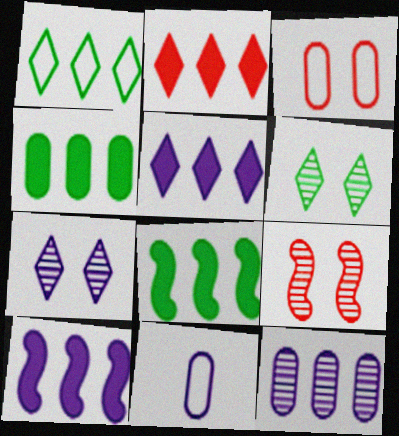[[2, 4, 10], 
[7, 10, 11]]